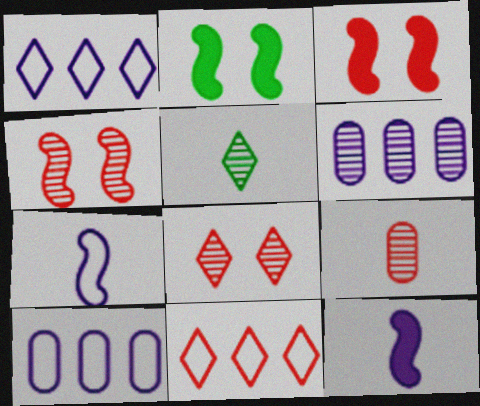[[1, 2, 9], 
[3, 5, 10], 
[3, 9, 11], 
[4, 5, 6]]